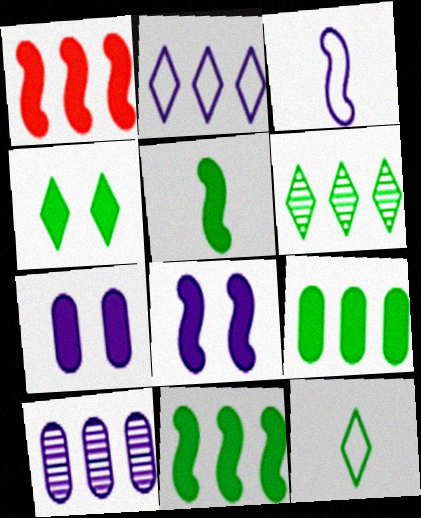[[1, 5, 8], 
[4, 5, 9], 
[4, 6, 12]]